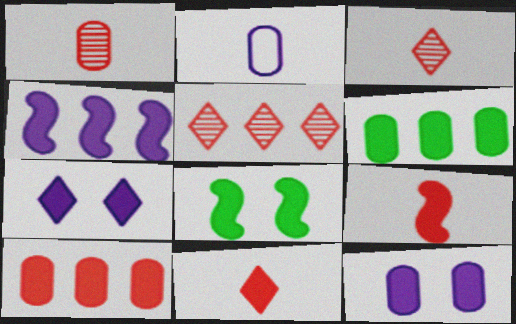[[2, 5, 8], 
[4, 8, 9], 
[6, 7, 9]]